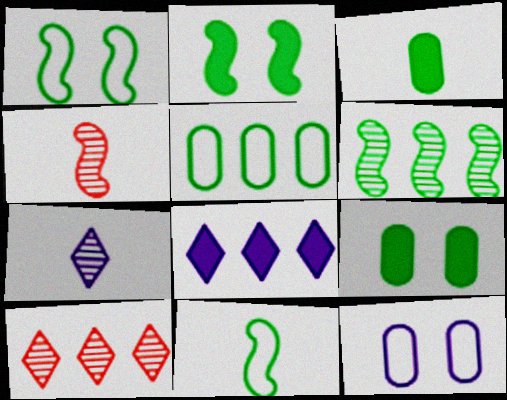[[2, 6, 11]]